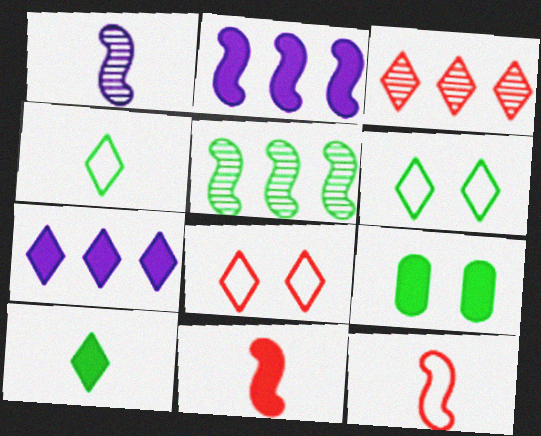[[4, 5, 9], 
[7, 9, 11]]